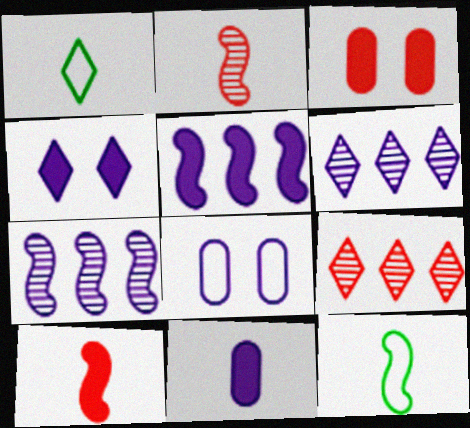[[1, 2, 11], 
[1, 3, 7], 
[1, 4, 9], 
[3, 6, 12], 
[4, 5, 11]]